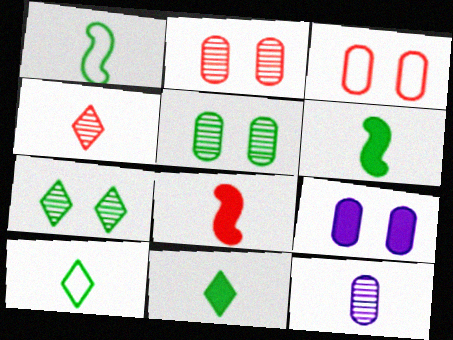[[3, 5, 9], 
[8, 10, 12]]